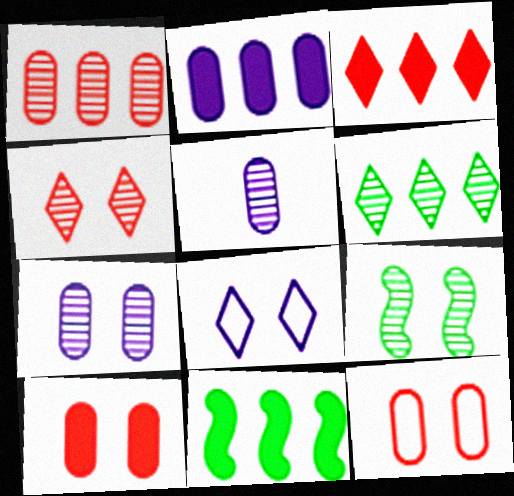[[2, 3, 11], 
[4, 7, 9], 
[8, 9, 10]]